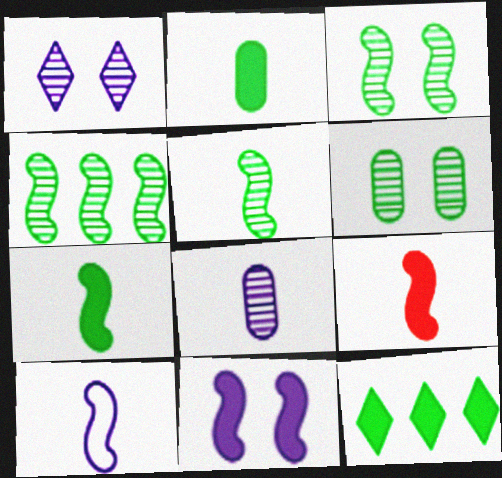[[3, 4, 5], 
[5, 9, 10]]